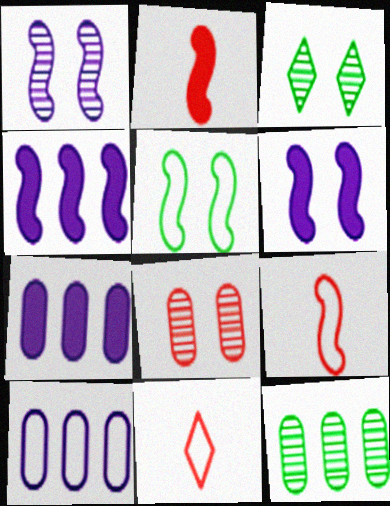[[1, 3, 8], 
[2, 3, 10], 
[3, 7, 9], 
[5, 10, 11], 
[6, 11, 12]]